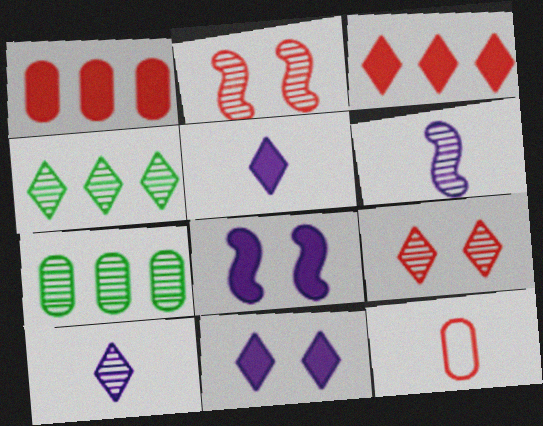[[2, 3, 12], 
[2, 7, 10], 
[4, 8, 12], 
[4, 9, 10], 
[6, 7, 9]]